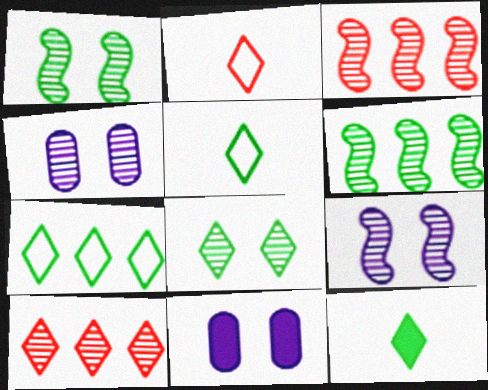[[2, 6, 11], 
[3, 5, 11], 
[7, 8, 12]]